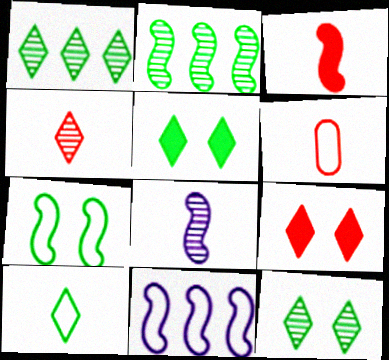[[1, 5, 10], 
[3, 4, 6]]